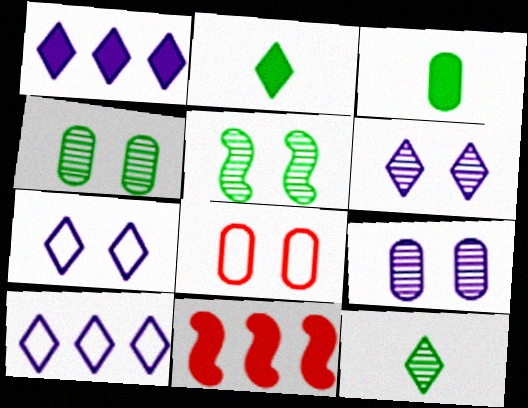[]